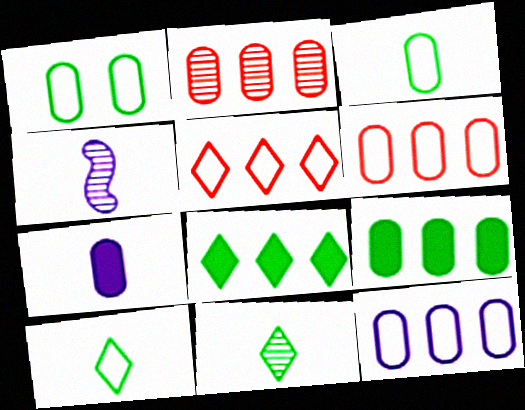[[1, 2, 7], 
[2, 9, 12]]